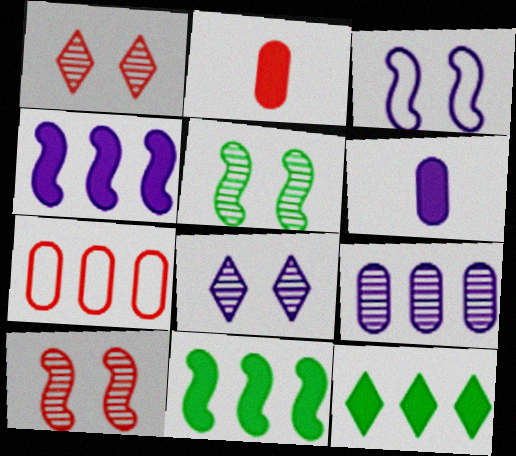[]